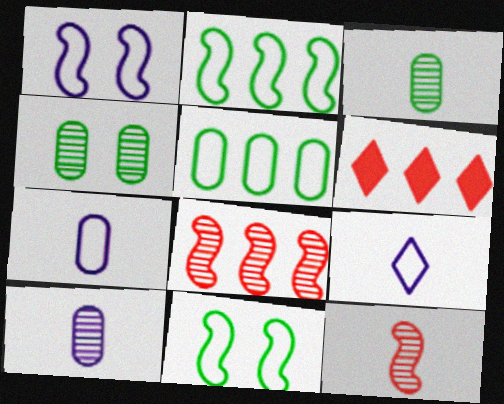[[1, 3, 6], 
[6, 10, 11]]